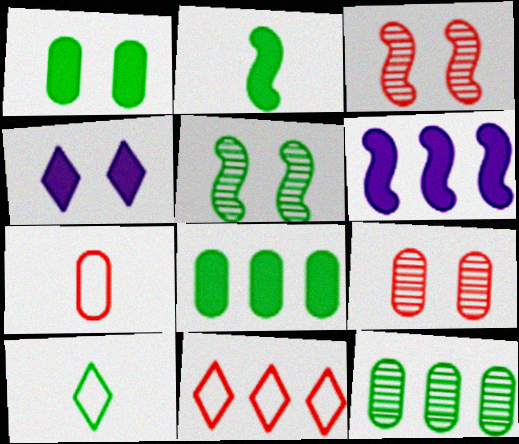[[5, 8, 10], 
[6, 9, 10], 
[6, 11, 12]]